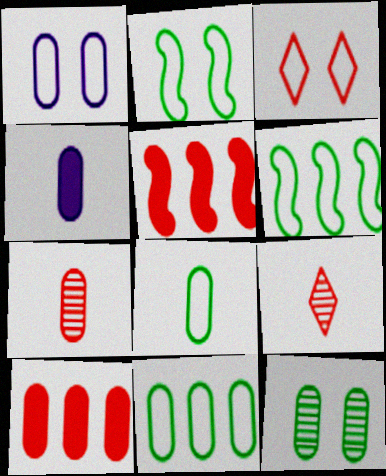[[1, 2, 3], 
[3, 5, 7], 
[4, 7, 8]]